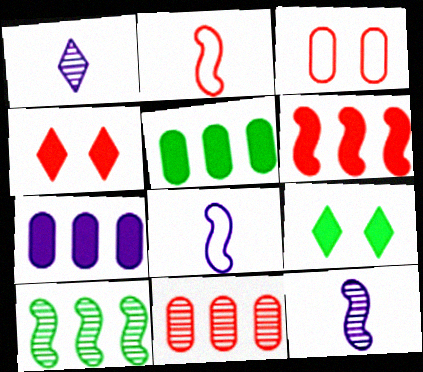[[2, 4, 11], 
[8, 9, 11]]